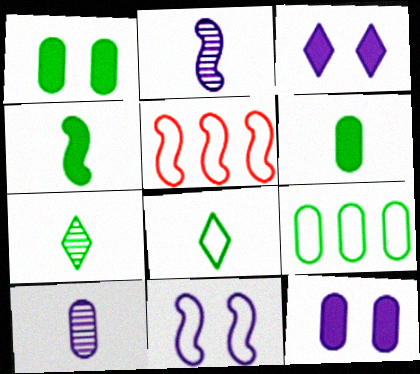[[5, 7, 12]]